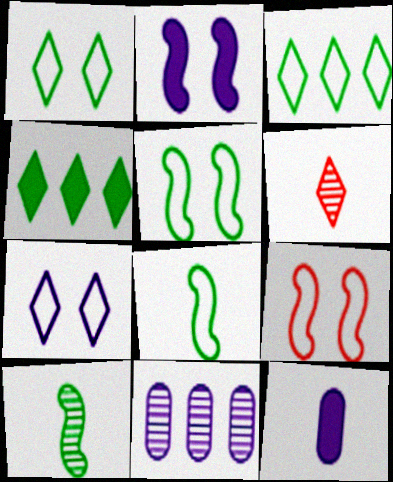[[4, 6, 7], 
[6, 8, 12]]